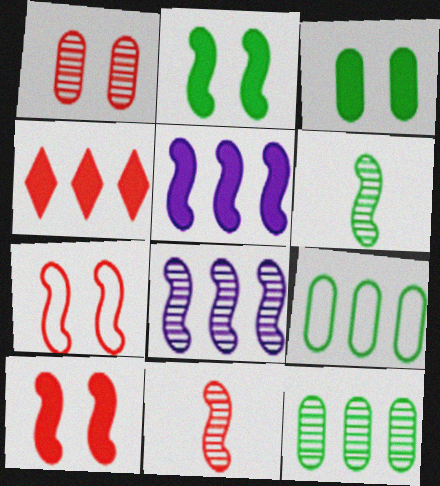[[4, 8, 9], 
[5, 6, 7]]